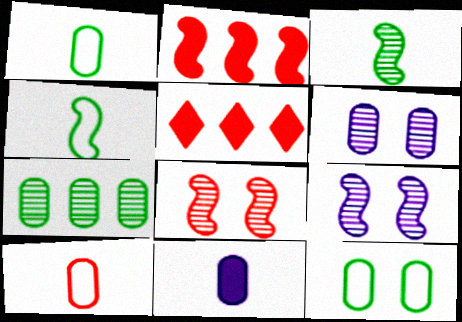[[1, 5, 9], 
[2, 4, 9], 
[4, 5, 6], 
[5, 8, 10]]